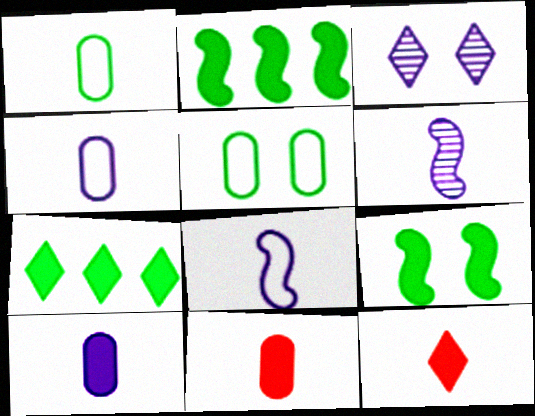[[1, 6, 12]]